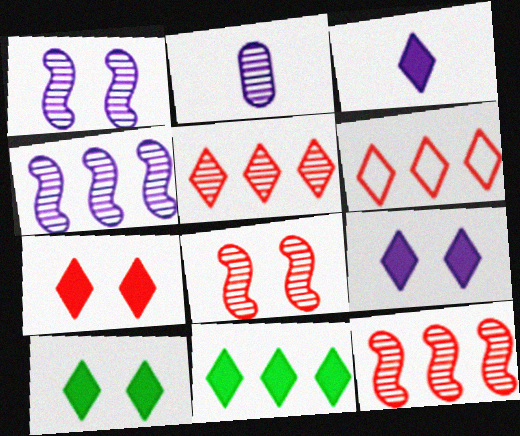[[3, 7, 11], 
[7, 9, 10]]